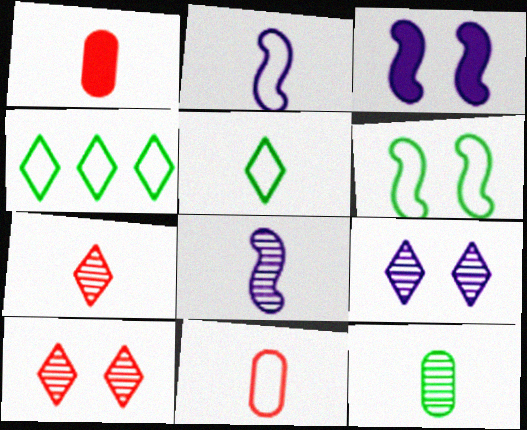[[1, 5, 8], 
[2, 5, 11], 
[7, 8, 12]]